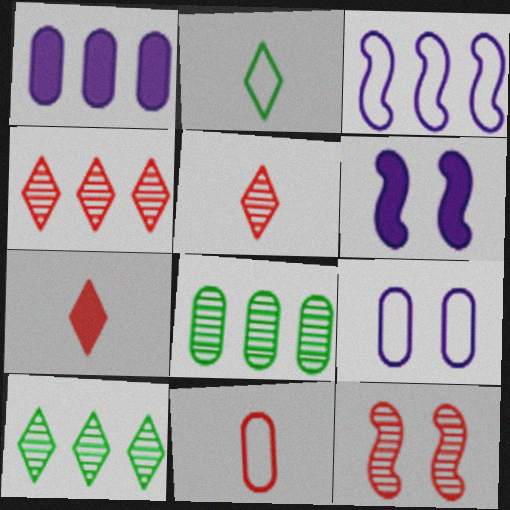[[1, 2, 12], 
[6, 10, 11]]